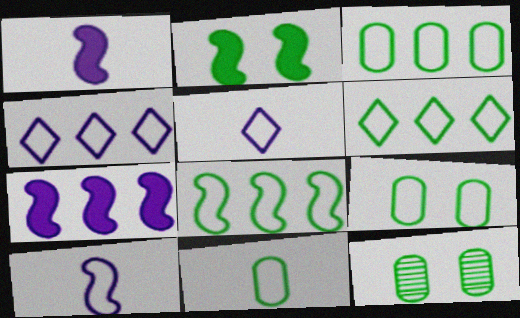[[3, 6, 8], 
[3, 9, 11]]